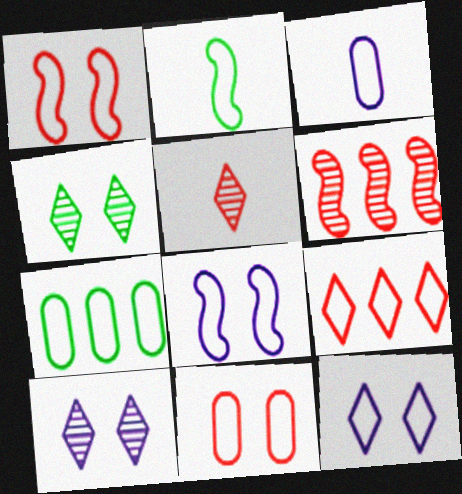[[3, 7, 11]]